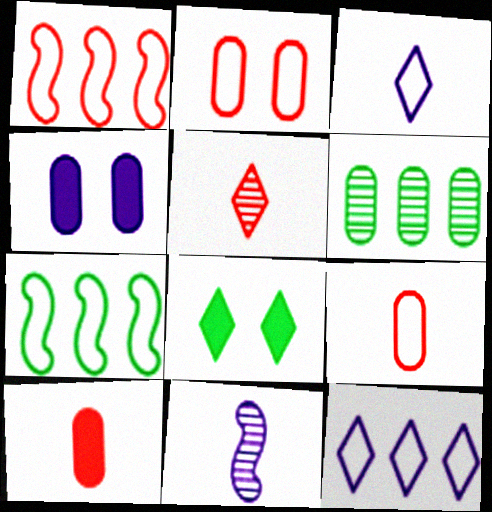[[2, 3, 7], 
[4, 5, 7], 
[4, 6, 9], 
[4, 11, 12], 
[5, 8, 12]]